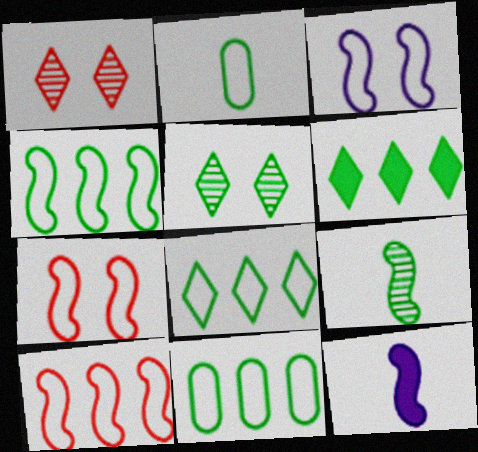[[1, 11, 12], 
[4, 8, 11]]